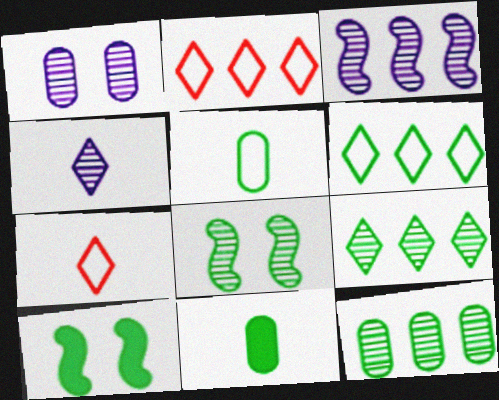[[1, 3, 4], 
[5, 9, 10], 
[6, 8, 11]]